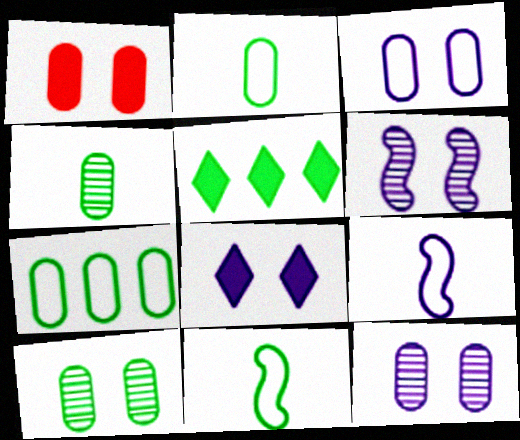[[1, 3, 10], 
[3, 6, 8], 
[5, 10, 11]]